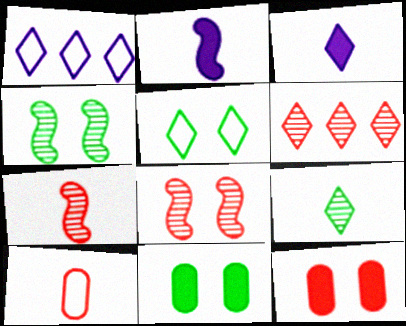[[1, 7, 11], 
[2, 9, 10], 
[3, 5, 6], 
[4, 5, 11]]